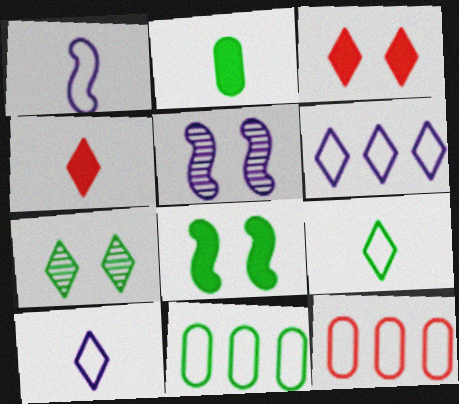[[4, 5, 11], 
[4, 6, 7]]